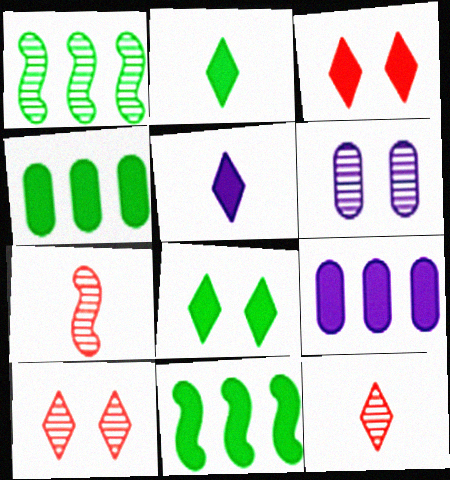[[1, 6, 12]]